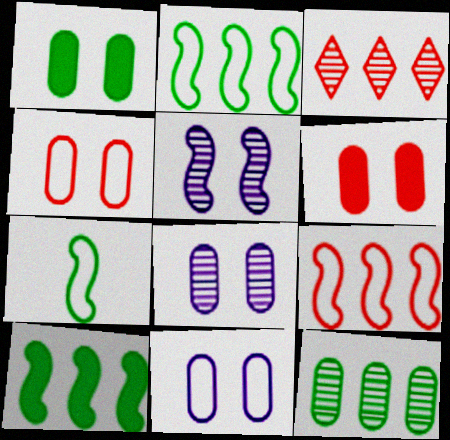[[1, 4, 8]]